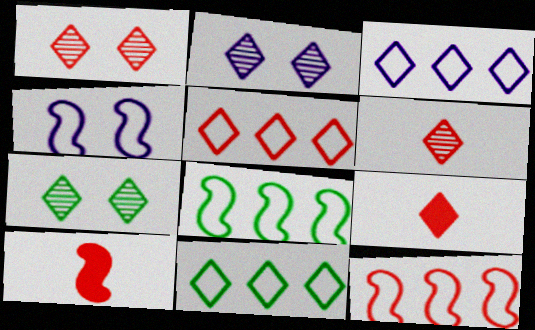[[1, 2, 7], 
[1, 5, 9], 
[2, 9, 11], 
[3, 5, 11], 
[3, 7, 9]]